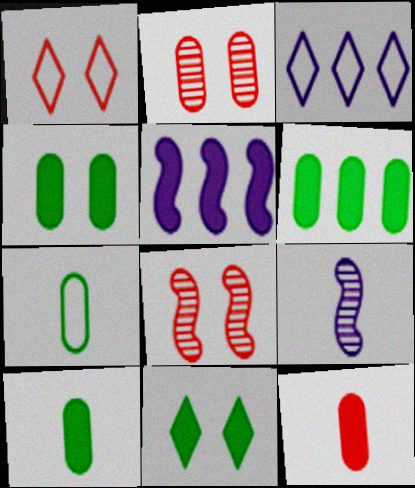[[1, 6, 9], 
[3, 8, 10], 
[4, 6, 10], 
[5, 11, 12]]